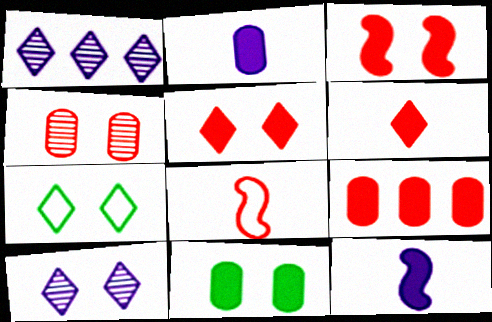[[1, 6, 7], 
[1, 8, 11], 
[2, 9, 11], 
[3, 6, 9], 
[5, 7, 10]]